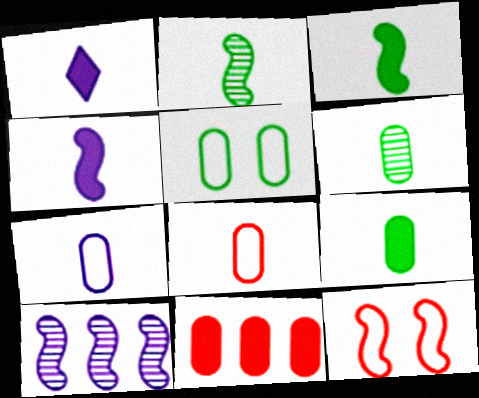[[1, 2, 8], 
[3, 10, 12]]